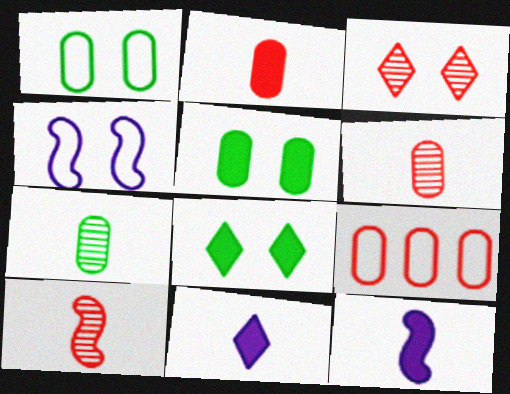[[3, 4, 5]]